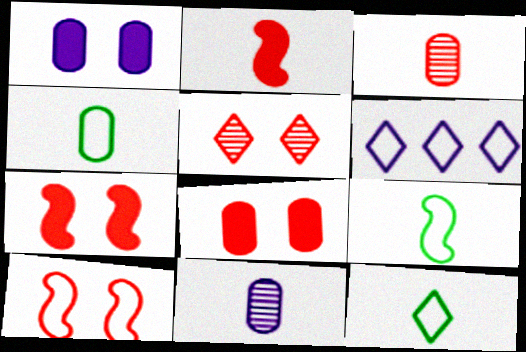[[2, 11, 12], 
[4, 6, 10], 
[4, 9, 12], 
[5, 8, 10]]